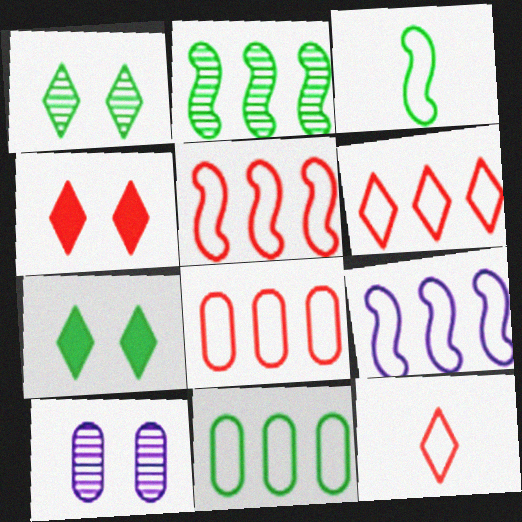[[5, 6, 8], 
[6, 9, 11]]